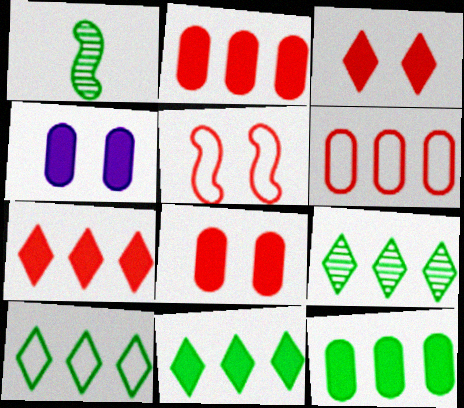[[9, 10, 11]]